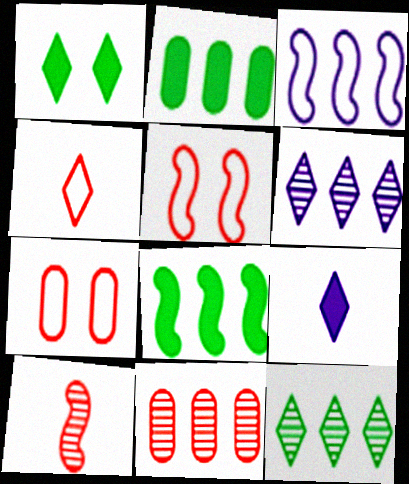[[1, 4, 6]]